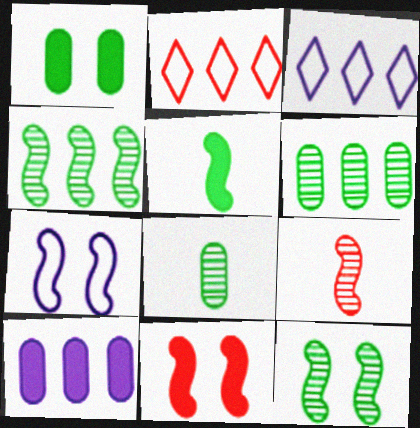[[1, 3, 9], 
[2, 4, 10], 
[3, 8, 11], 
[7, 11, 12]]